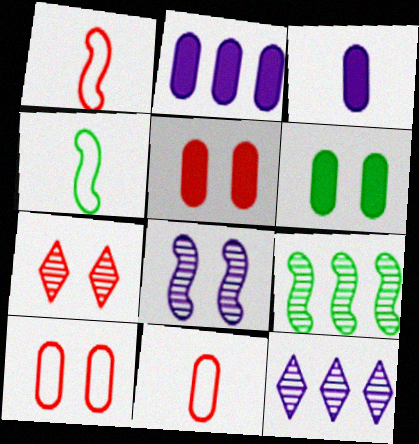[[1, 6, 12], 
[2, 4, 7], 
[4, 5, 12]]